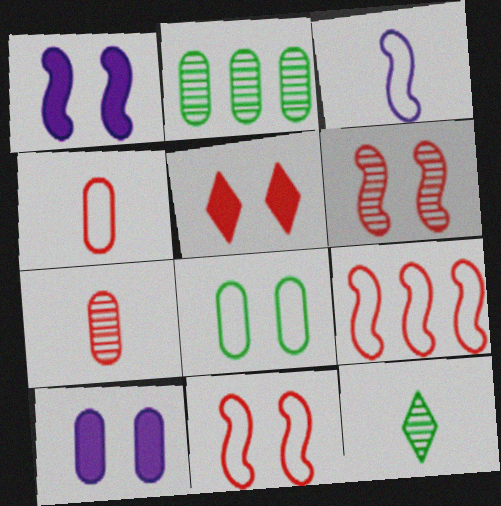[[2, 3, 5], 
[2, 4, 10], 
[5, 7, 9], 
[9, 10, 12]]